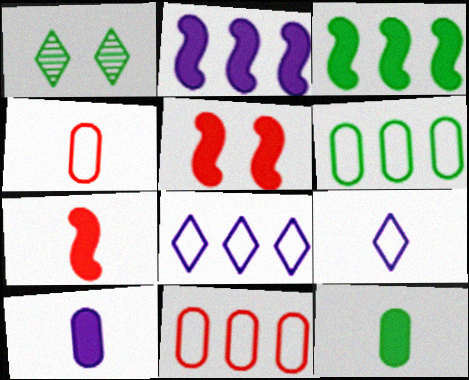[[1, 2, 4]]